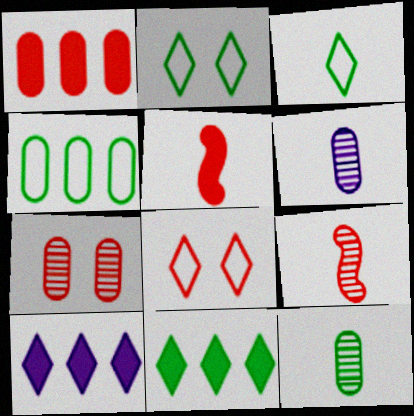[[1, 8, 9], 
[3, 5, 6]]